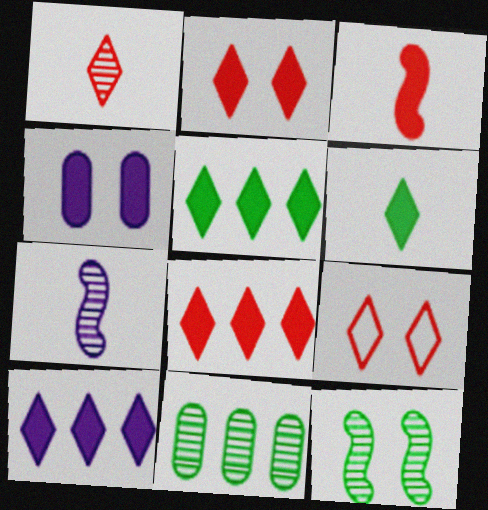[[1, 8, 9], 
[2, 6, 10], 
[3, 4, 5], 
[4, 9, 12], 
[5, 8, 10]]